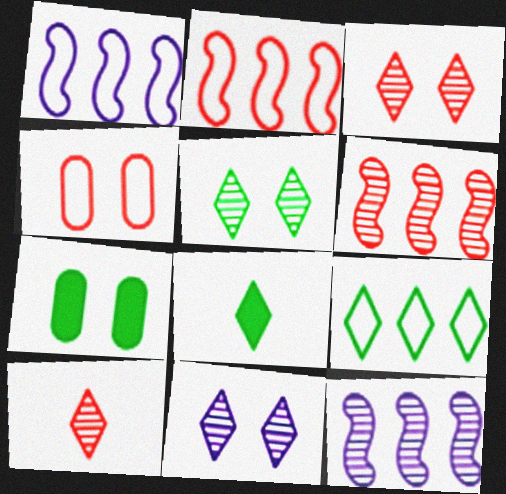[[1, 7, 10], 
[3, 5, 11], 
[4, 8, 12], 
[5, 8, 9]]